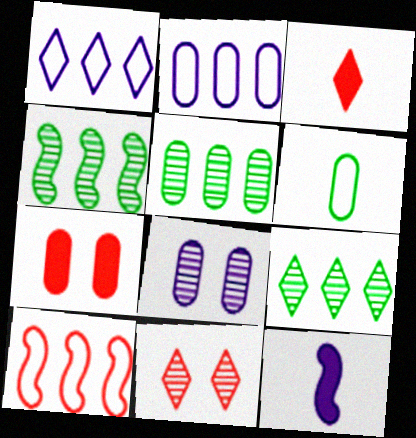[[1, 8, 12], 
[4, 5, 9]]